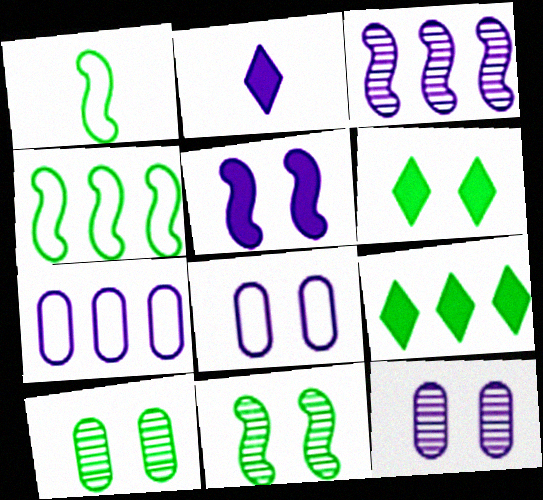[[1, 9, 10], 
[2, 3, 8]]